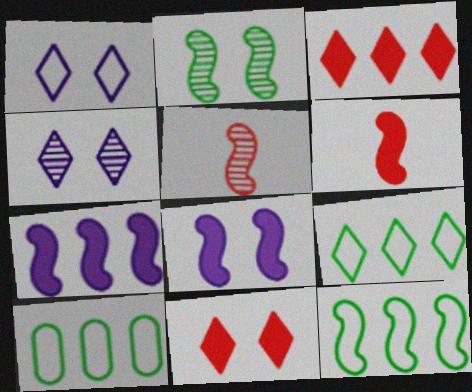[[4, 6, 10], 
[5, 8, 12], 
[9, 10, 12]]